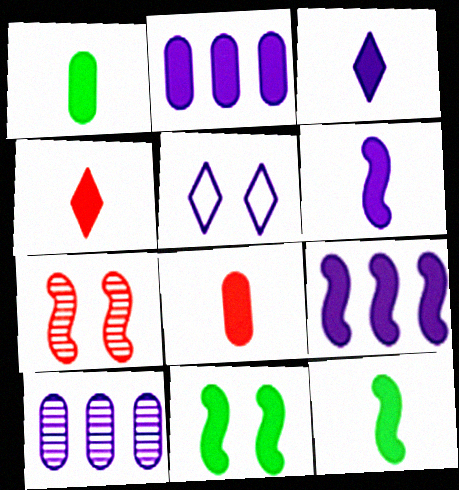[[1, 4, 6], 
[2, 4, 11], 
[3, 8, 12], 
[5, 6, 10]]